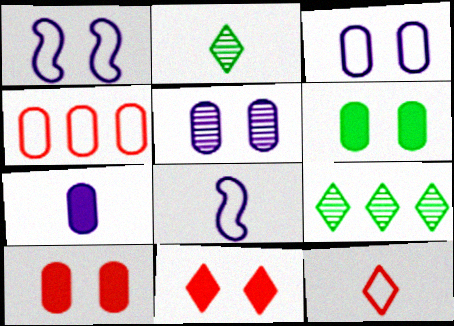[[8, 9, 10]]